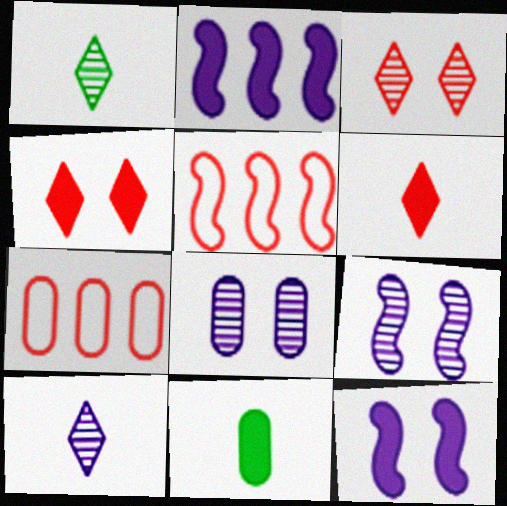[[1, 7, 12], 
[2, 4, 11], 
[7, 8, 11]]